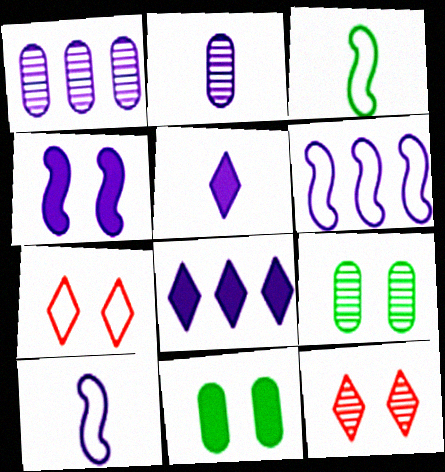[[1, 6, 8], 
[2, 5, 10], 
[4, 7, 9]]